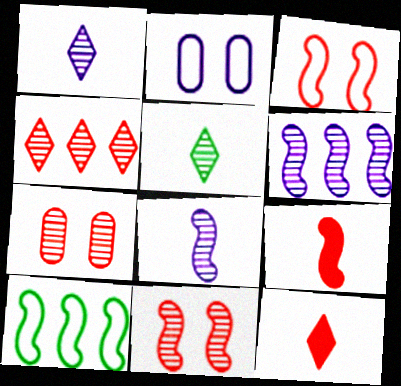[[5, 6, 7]]